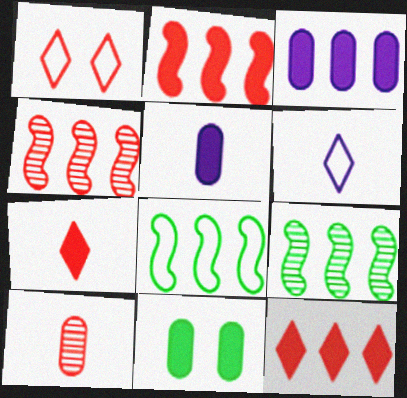[[1, 2, 10], 
[1, 5, 9], 
[4, 6, 11]]